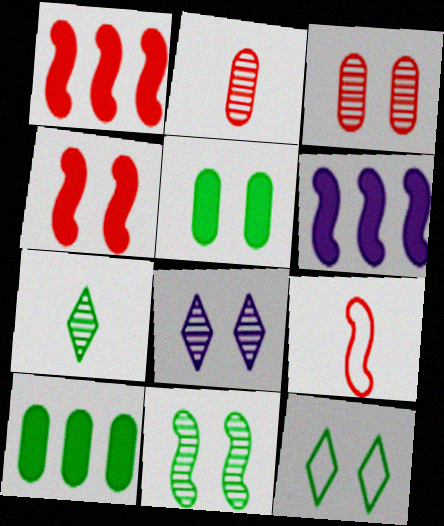[[2, 6, 12], 
[3, 8, 11], 
[5, 11, 12], 
[6, 9, 11], 
[8, 9, 10]]